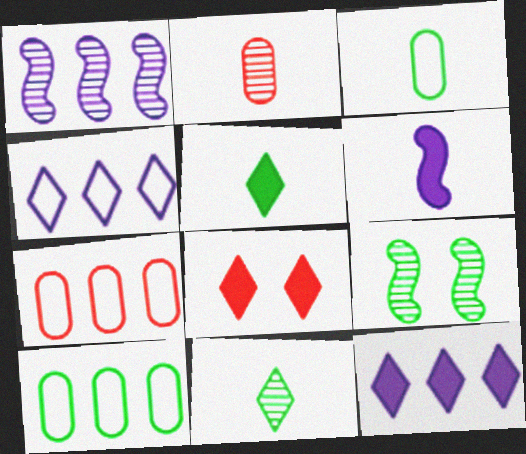[[1, 3, 8], 
[4, 8, 11], 
[5, 8, 12], 
[5, 9, 10]]